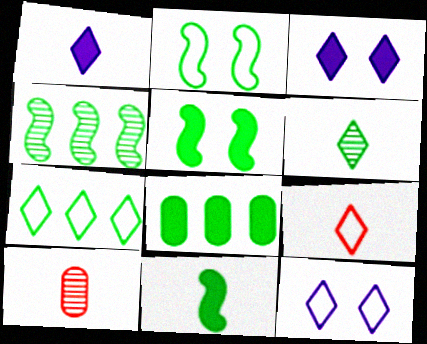[[1, 6, 9], 
[2, 4, 11], 
[2, 6, 8], 
[4, 7, 8], 
[7, 9, 12]]